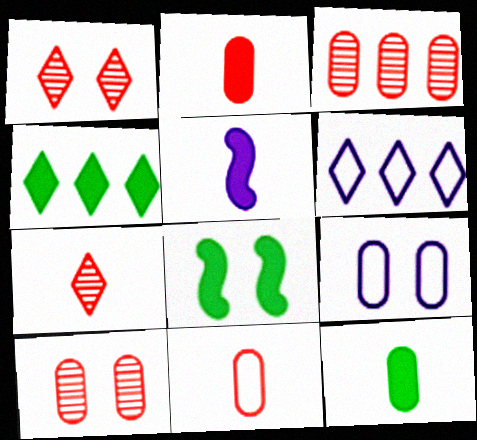[[1, 8, 9], 
[3, 9, 12], 
[4, 8, 12]]